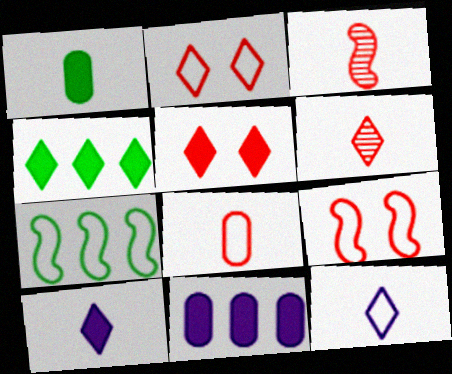[[1, 3, 12], 
[4, 5, 10]]